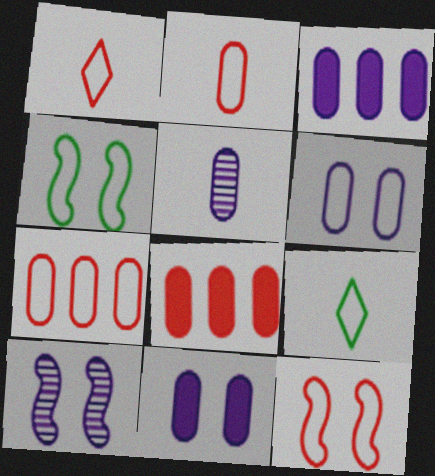[[1, 7, 12], 
[3, 5, 6], 
[8, 9, 10]]